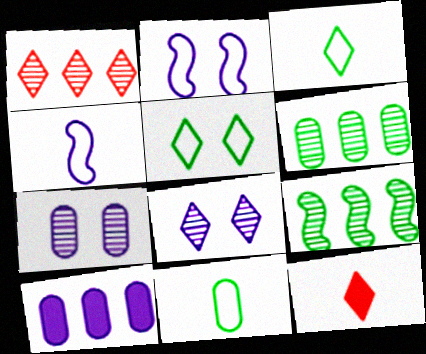[[2, 6, 12], 
[4, 8, 10]]